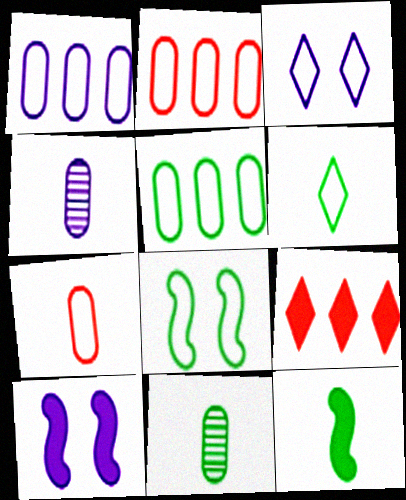[[1, 2, 5], 
[4, 8, 9], 
[5, 6, 8], 
[6, 11, 12]]